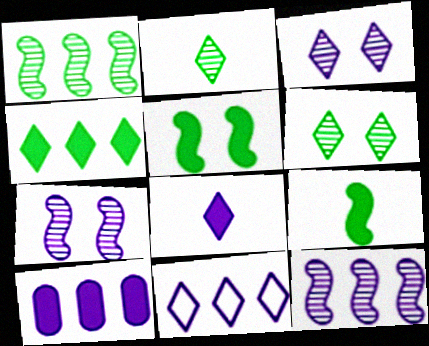[[3, 8, 11], 
[10, 11, 12]]